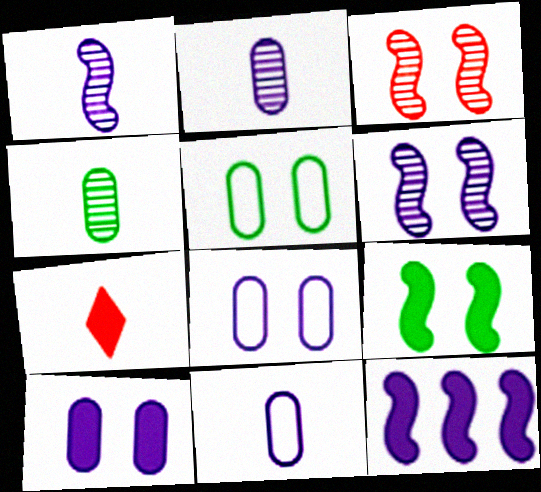[]